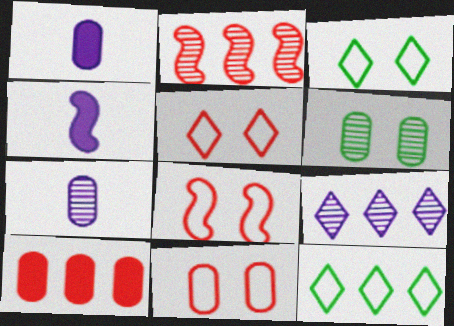[[1, 2, 3], 
[5, 8, 11]]